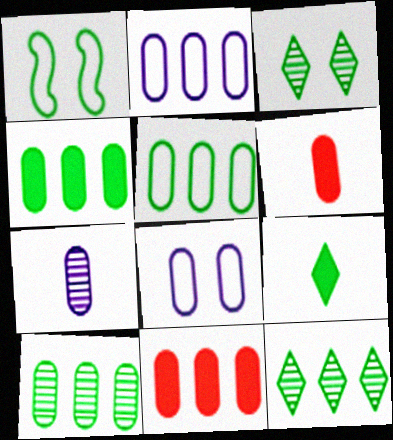[[1, 9, 10], 
[2, 10, 11], 
[4, 5, 10], 
[6, 8, 10]]